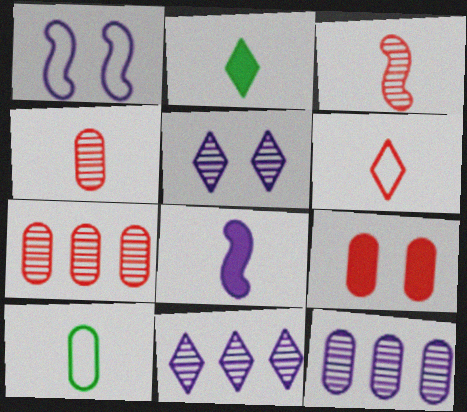[[1, 2, 7], 
[9, 10, 12]]